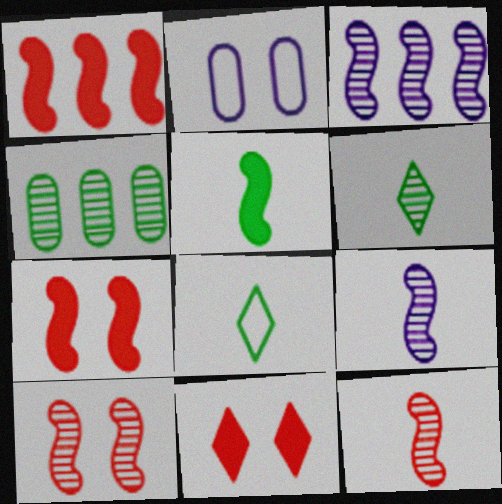[[1, 2, 6]]